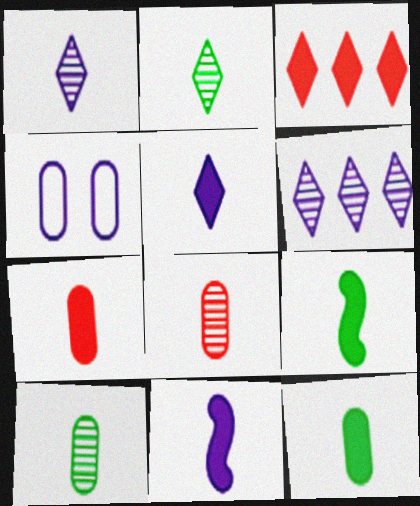[[4, 6, 11], 
[5, 7, 9]]